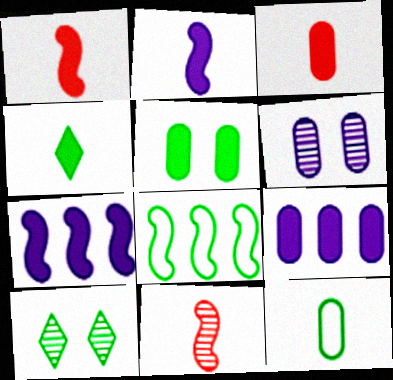[[2, 3, 4], 
[3, 5, 9]]